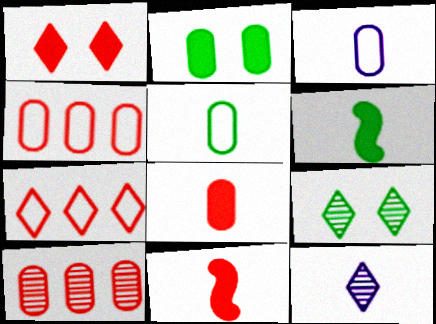[[2, 3, 10], 
[5, 11, 12]]